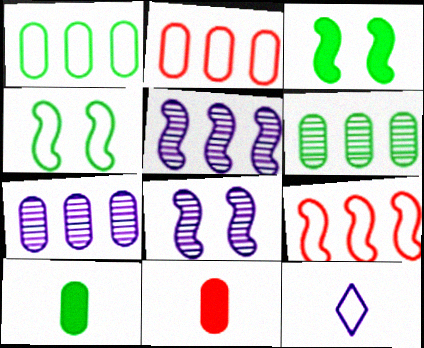[[2, 4, 12]]